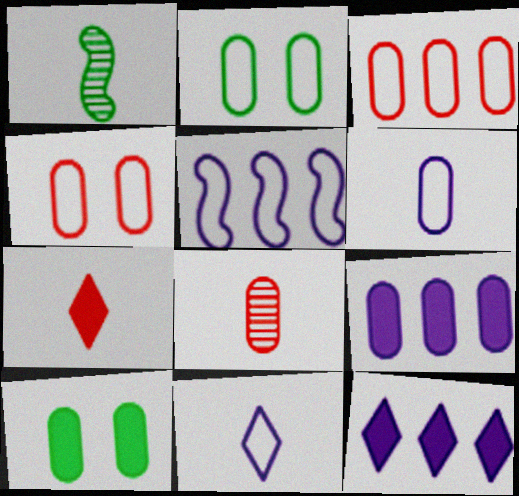[[1, 4, 12], 
[1, 6, 7], 
[2, 3, 6], 
[2, 8, 9]]